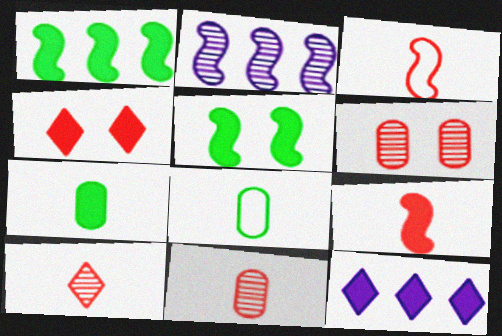[[2, 3, 5], 
[2, 4, 8]]